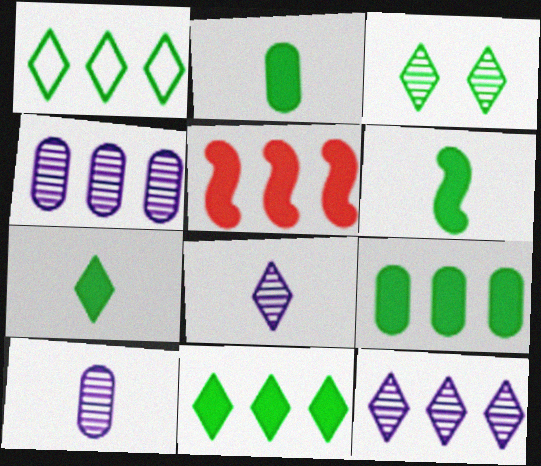[[1, 3, 7], 
[1, 4, 5], 
[2, 6, 7]]